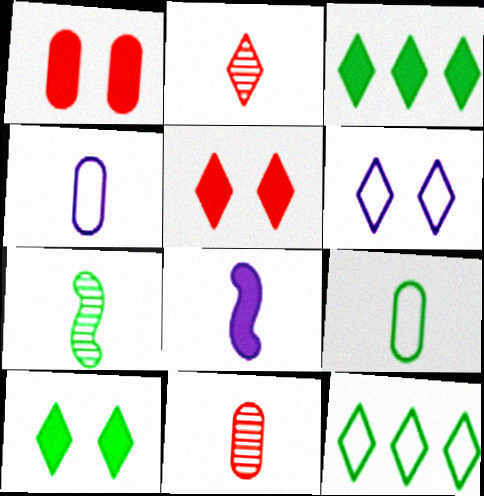[[1, 3, 8], 
[2, 3, 6], 
[2, 8, 9]]